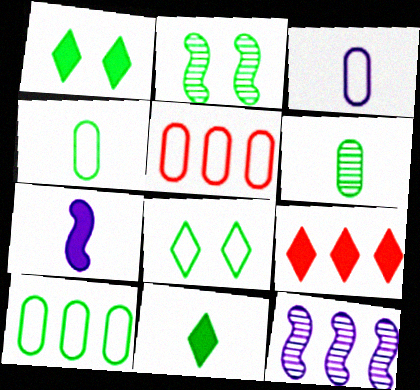[[2, 3, 9], 
[2, 10, 11], 
[9, 10, 12]]